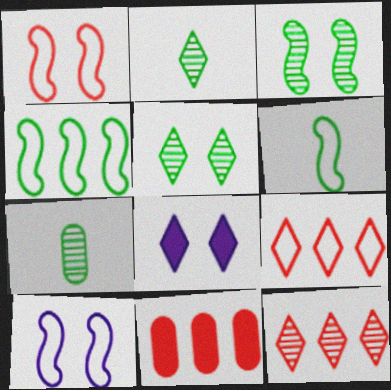[[2, 8, 9], 
[2, 10, 11]]